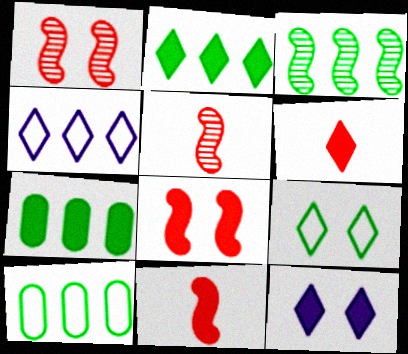[[2, 3, 10], 
[2, 6, 12], 
[5, 10, 12], 
[7, 11, 12]]